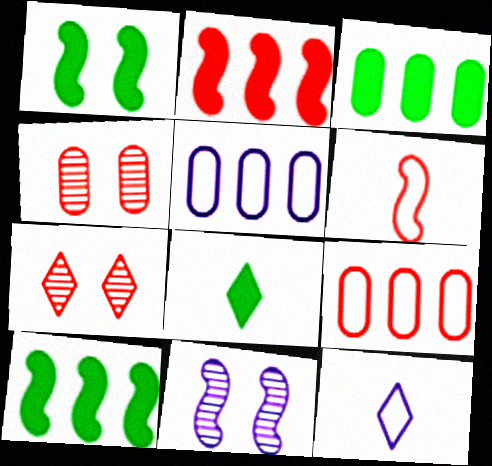[[1, 3, 8], 
[4, 10, 12], 
[6, 10, 11], 
[8, 9, 11]]